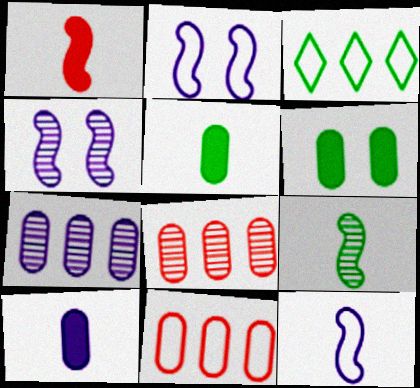[[1, 9, 12], 
[3, 6, 9]]